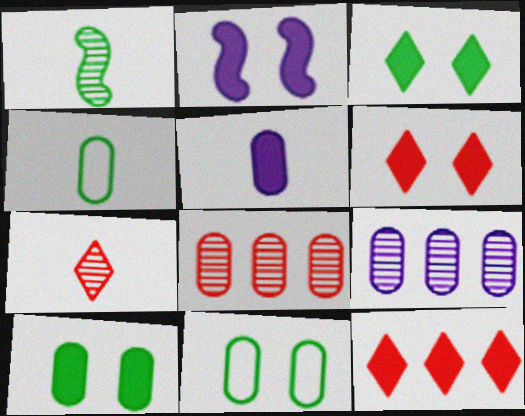[[2, 6, 10], 
[5, 8, 11]]